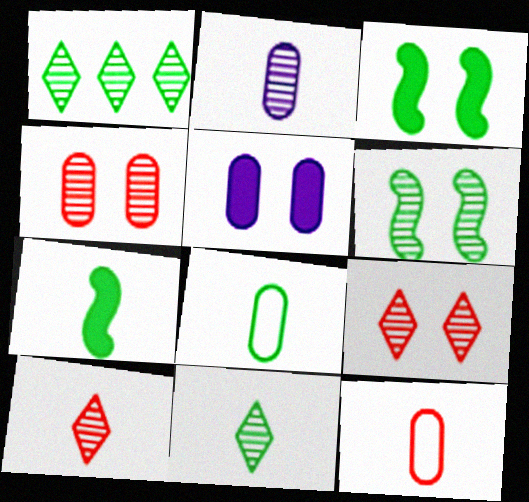[[1, 3, 8], 
[7, 8, 11]]